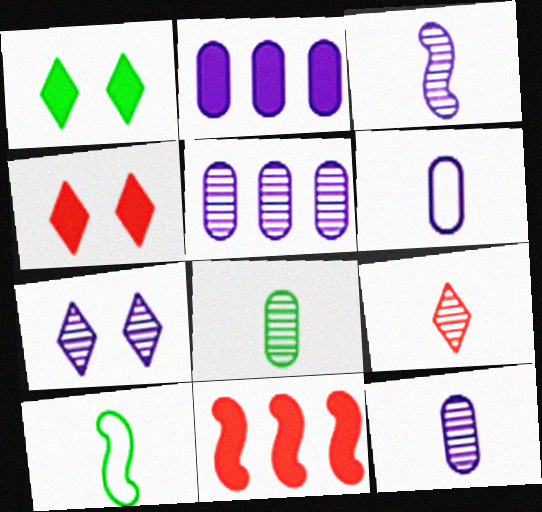[[3, 5, 7], 
[3, 8, 9], 
[4, 5, 10]]